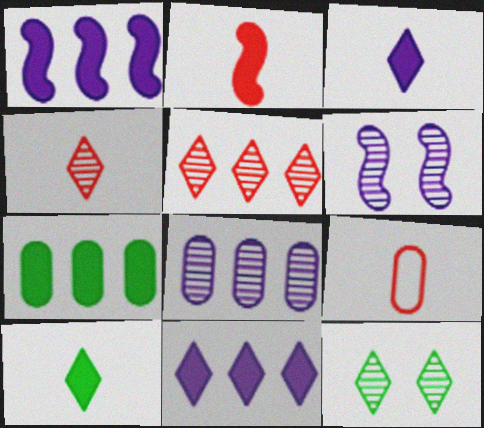[[1, 9, 12], 
[2, 4, 9]]